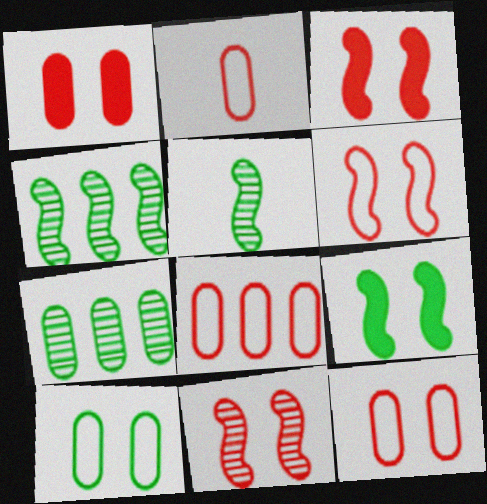[[2, 8, 12], 
[3, 6, 11]]